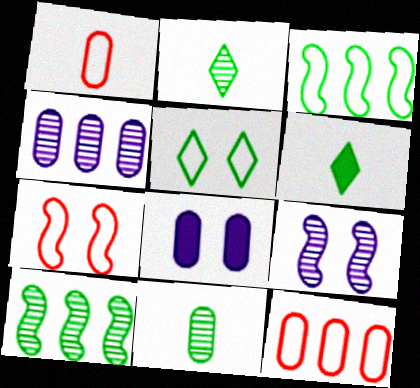[[4, 6, 7], 
[6, 9, 12], 
[8, 11, 12]]